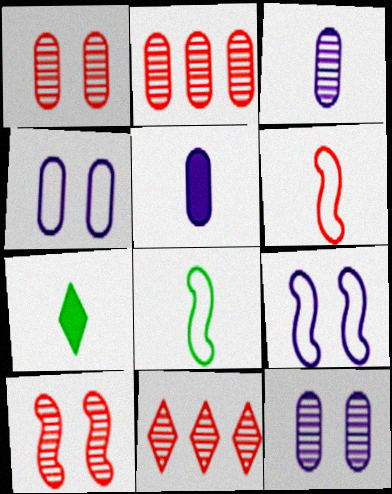[[2, 7, 9], 
[3, 6, 7]]